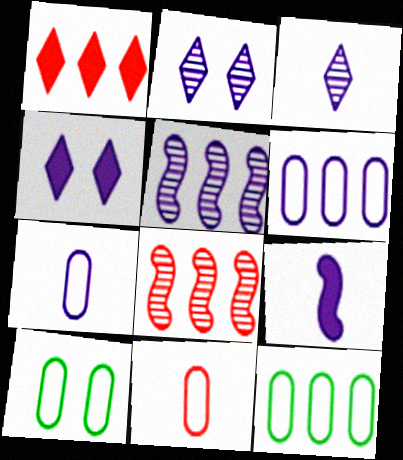[[1, 5, 12], 
[2, 6, 9], 
[3, 7, 9], 
[4, 5, 7], 
[6, 10, 11]]